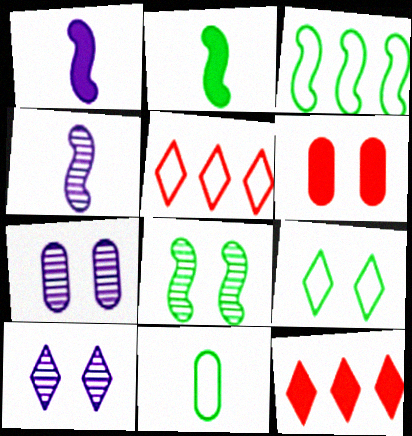[[2, 3, 8], 
[2, 5, 7], 
[3, 9, 11]]